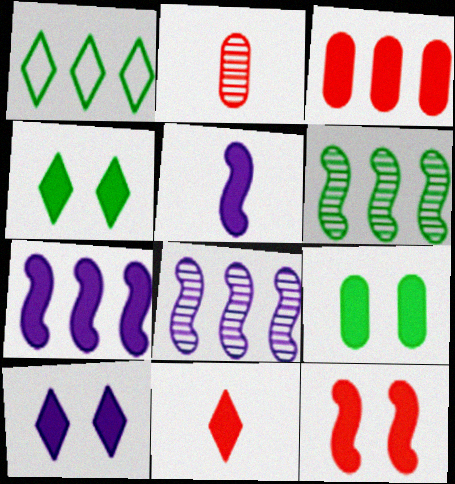[[1, 3, 8], 
[3, 4, 5], 
[3, 11, 12], 
[7, 9, 11], 
[9, 10, 12]]